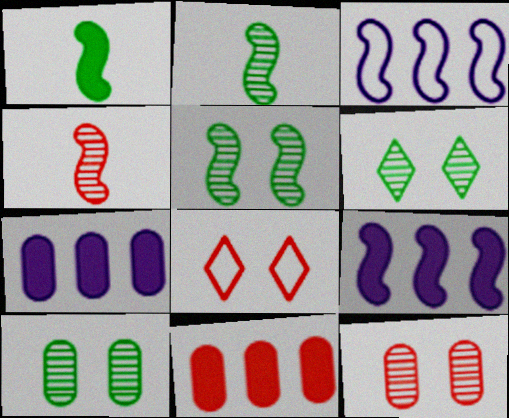[[2, 7, 8], 
[4, 8, 11], 
[5, 6, 10]]